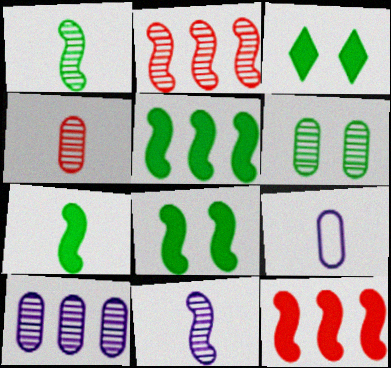[[2, 3, 9], 
[4, 6, 10], 
[5, 7, 8]]